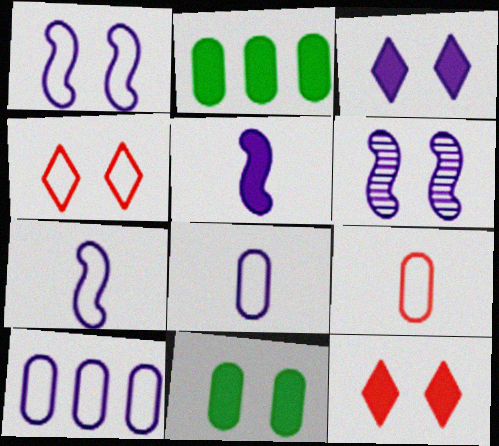[[2, 5, 12], 
[4, 6, 11]]